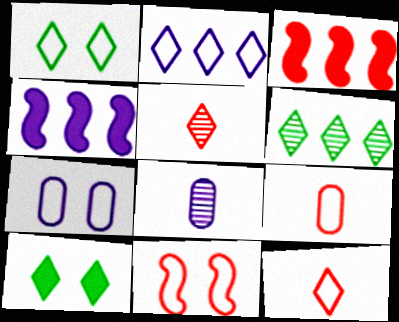[[1, 2, 12], 
[1, 3, 8], 
[1, 7, 11], 
[2, 5, 10]]